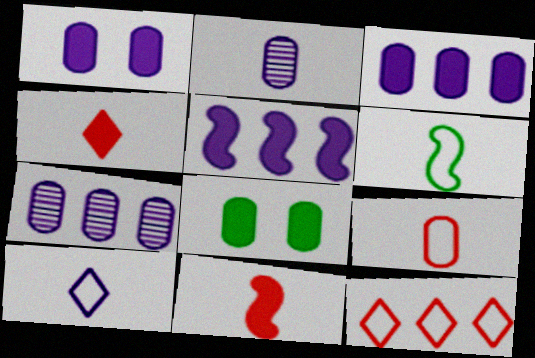[[2, 4, 6], 
[4, 5, 8], 
[6, 9, 10], 
[7, 8, 9]]